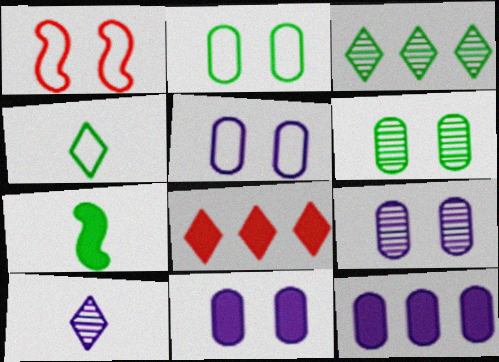[[2, 3, 7], 
[5, 9, 11], 
[7, 8, 11]]